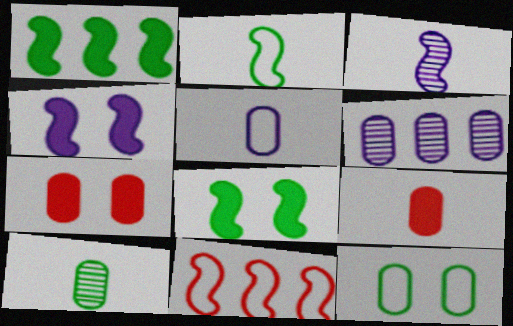[[3, 8, 11], 
[5, 9, 10], 
[6, 9, 12]]